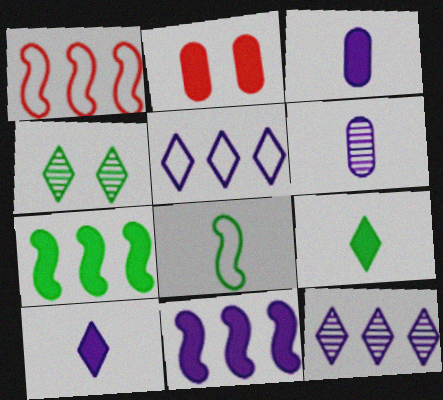[[1, 3, 4], 
[2, 7, 10], 
[2, 8, 12], 
[2, 9, 11]]